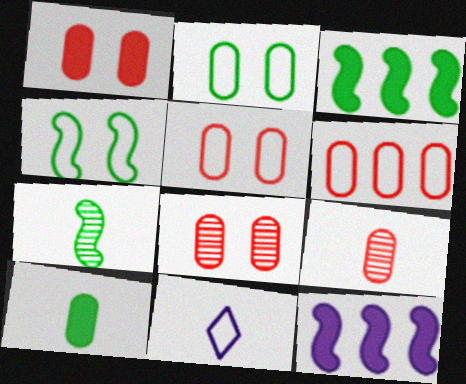[[1, 5, 8], 
[1, 6, 9], 
[3, 4, 7], 
[3, 8, 11], 
[4, 6, 11]]